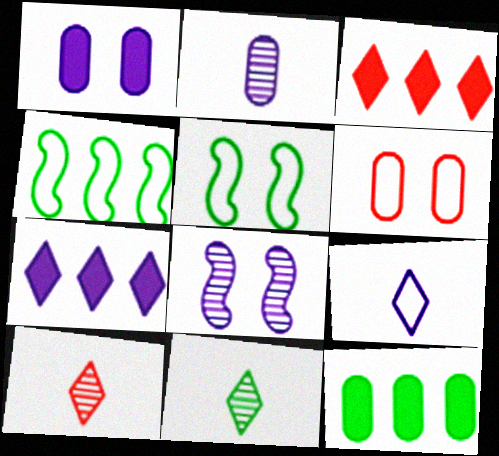[[1, 4, 10], 
[2, 3, 5], 
[2, 6, 12], 
[4, 6, 9], 
[5, 11, 12]]